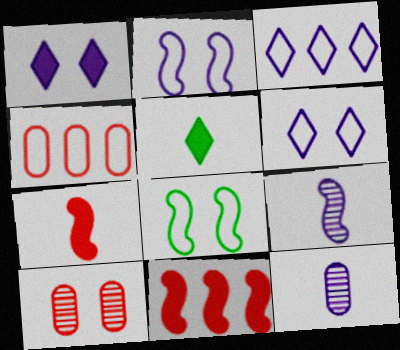[[1, 8, 10], 
[8, 9, 11]]